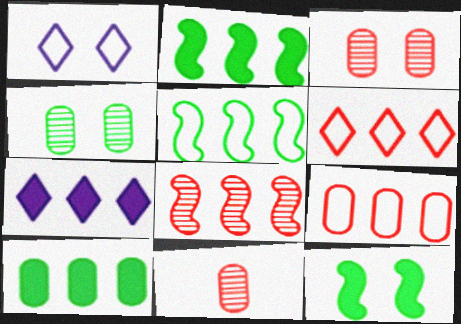[[1, 2, 11], 
[1, 3, 12]]